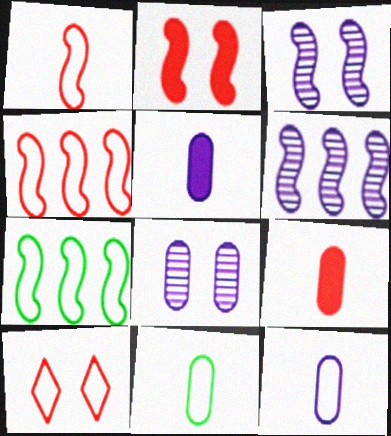[[7, 10, 12]]